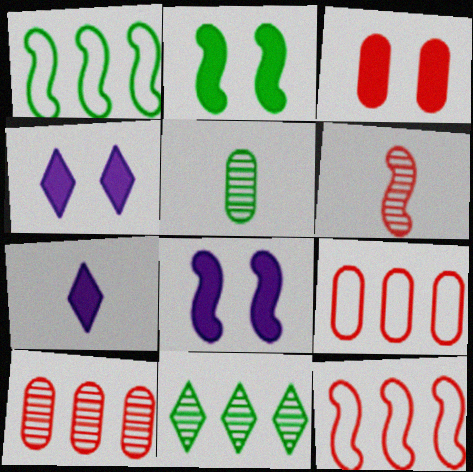[[1, 6, 8], 
[2, 3, 4], 
[4, 5, 12]]